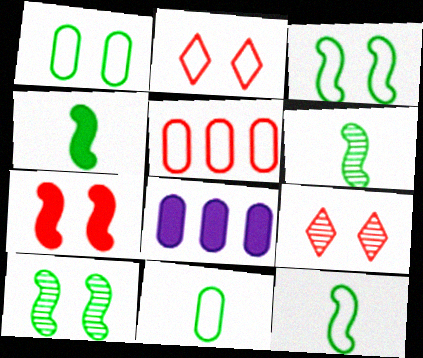[[2, 6, 8], 
[4, 6, 12], 
[8, 9, 12]]